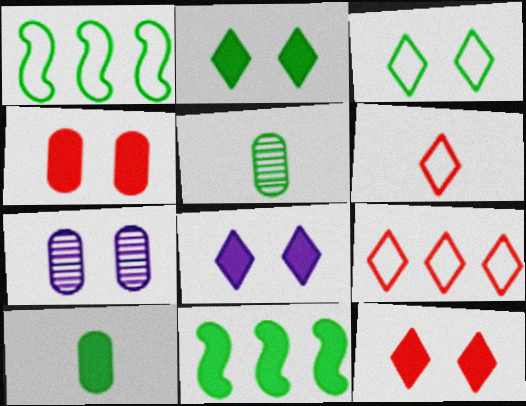[[1, 2, 5], 
[2, 8, 12], 
[2, 10, 11], 
[3, 5, 11], 
[6, 7, 11]]